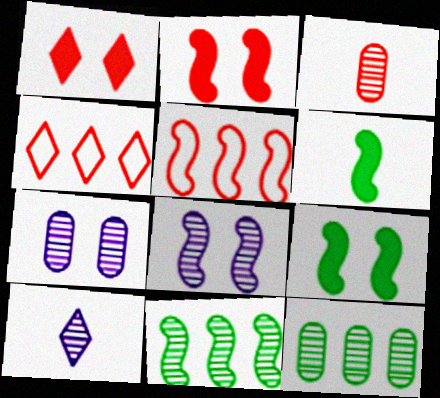[[1, 3, 5], 
[2, 3, 4], 
[3, 7, 12], 
[4, 6, 7], 
[5, 6, 8]]